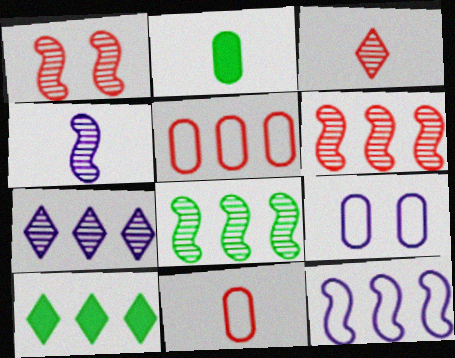[[1, 4, 8]]